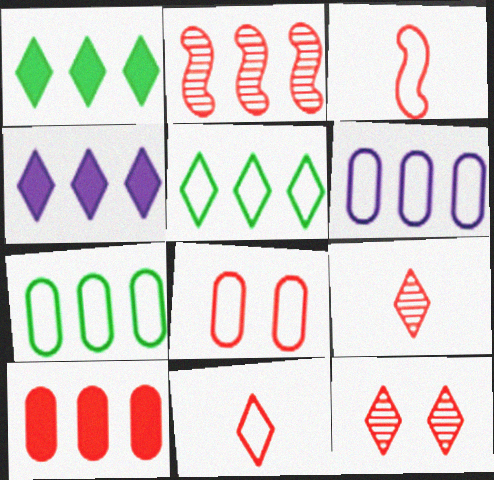[[1, 2, 6], 
[2, 4, 7], 
[3, 10, 12]]